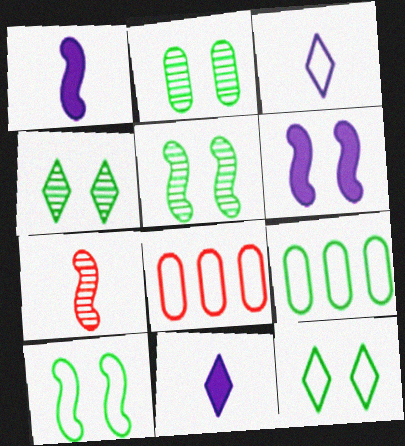[[1, 4, 8], 
[2, 4, 5], 
[3, 8, 10], 
[5, 8, 11]]